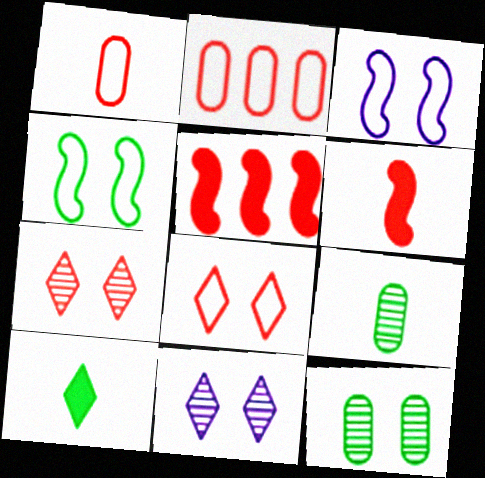[[1, 5, 7], 
[2, 6, 7]]